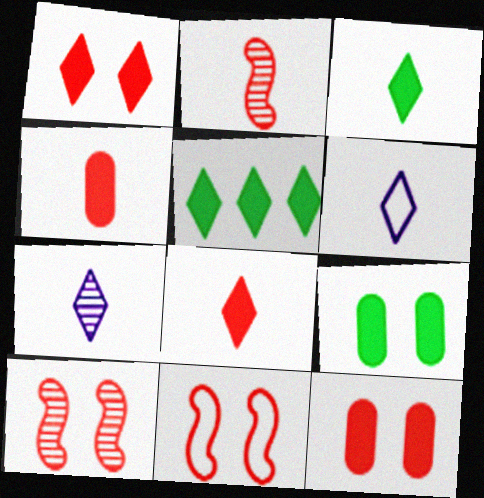[]